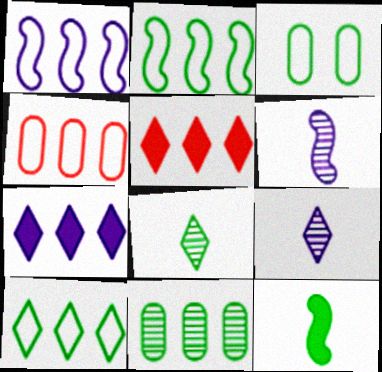[[1, 4, 10], 
[1, 5, 11], 
[3, 5, 6]]